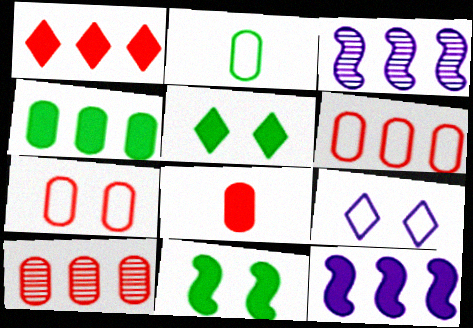[[1, 4, 12], 
[5, 8, 12], 
[7, 8, 10]]